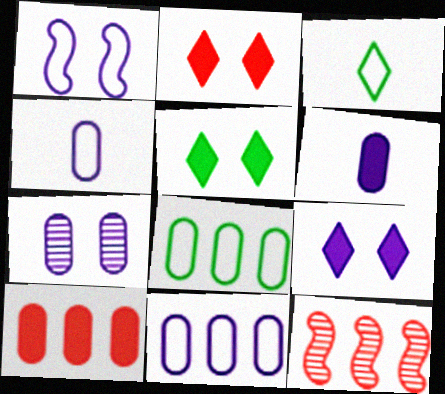[[1, 7, 9], 
[2, 5, 9], 
[4, 5, 12], 
[6, 7, 11]]